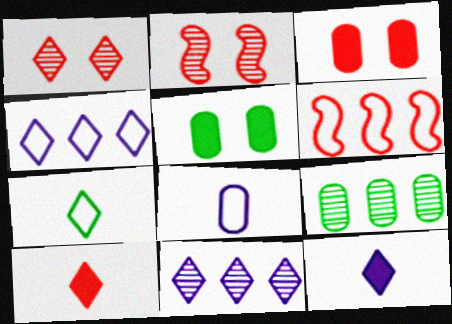[[3, 8, 9]]